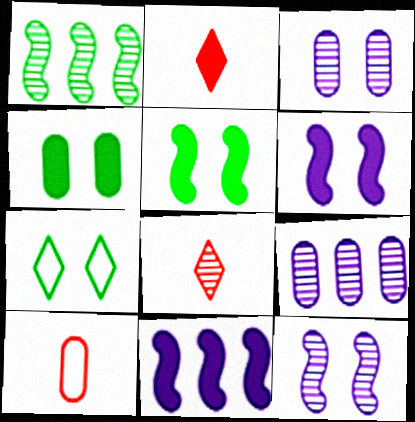[[1, 3, 8], 
[2, 4, 11], 
[4, 9, 10]]